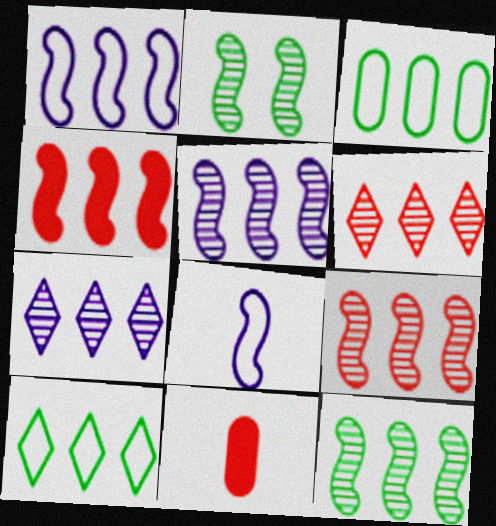[[1, 4, 12], 
[2, 4, 8], 
[3, 4, 7], 
[5, 9, 12]]